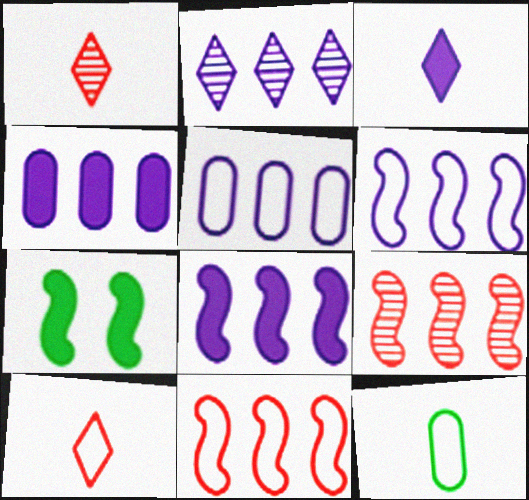[[1, 5, 7], 
[2, 4, 6], 
[2, 5, 8]]